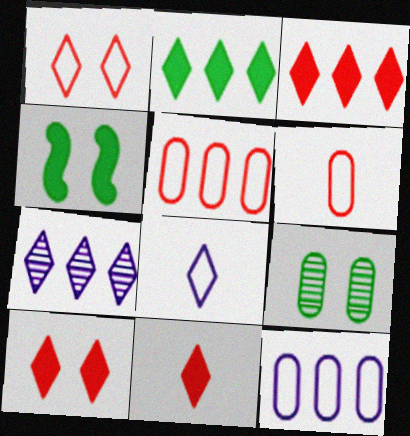[[3, 10, 11], 
[4, 6, 7]]